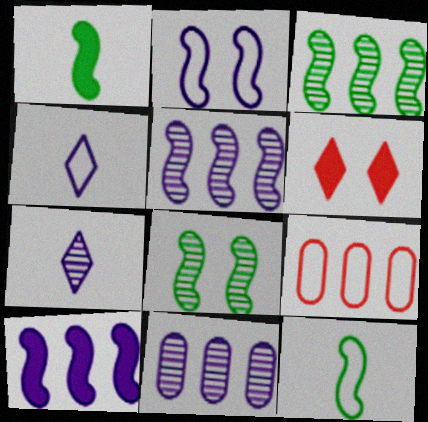[[6, 11, 12]]